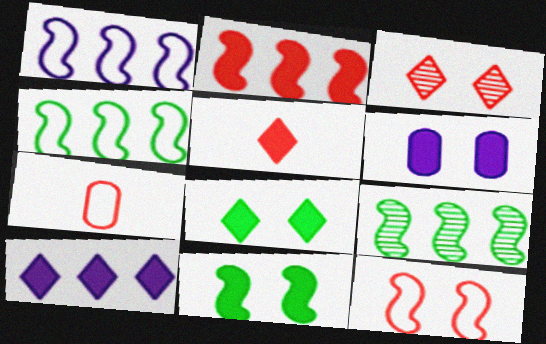[[1, 2, 9], 
[2, 3, 7], 
[5, 8, 10]]